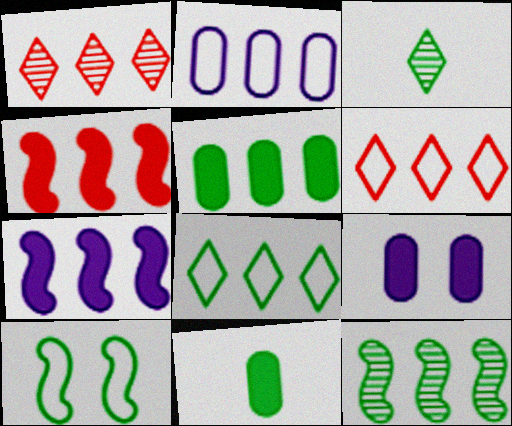[[3, 5, 10], 
[5, 8, 12]]